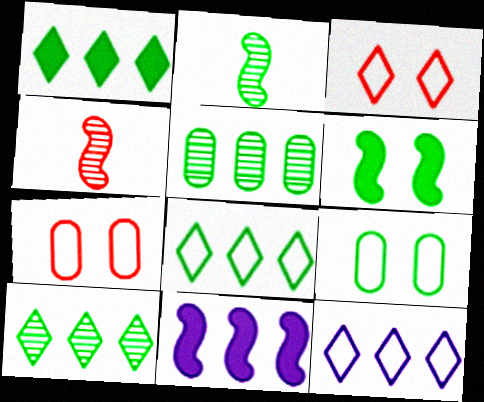[[1, 2, 9], 
[1, 8, 10]]